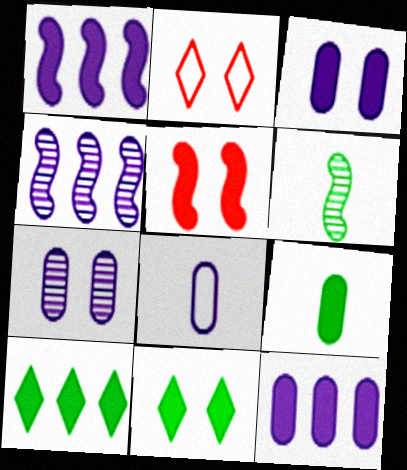[[2, 4, 9], 
[2, 6, 12], 
[3, 5, 11], 
[7, 8, 12]]